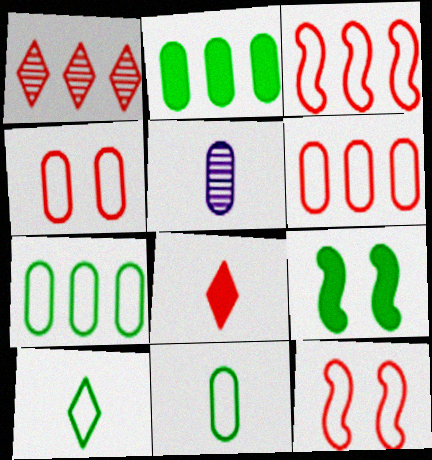[[2, 4, 5]]